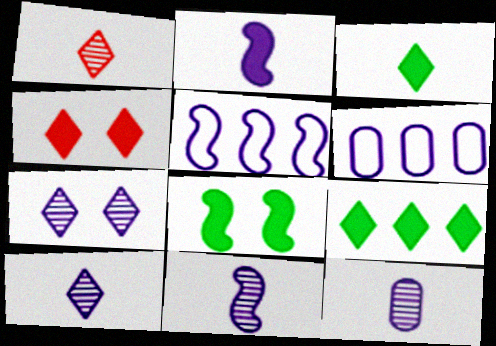[[1, 6, 8], 
[2, 6, 7], 
[10, 11, 12]]